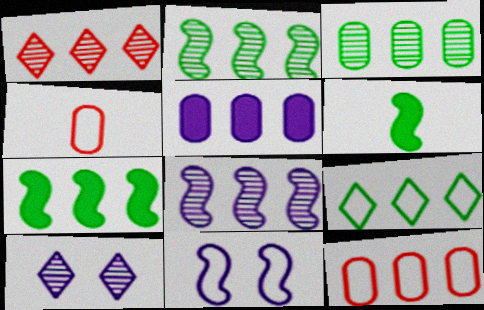[[1, 3, 8], 
[3, 5, 12], 
[3, 7, 9], 
[4, 7, 10], 
[4, 9, 11], 
[6, 10, 12]]